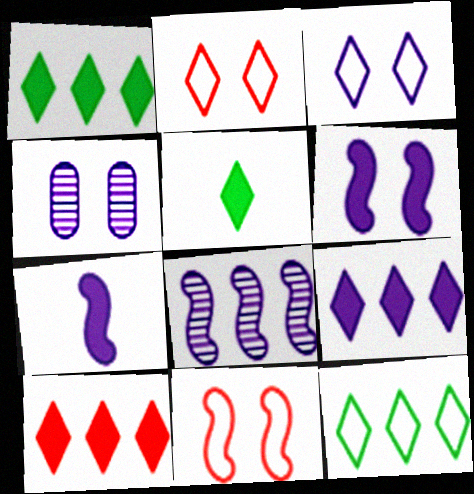[[1, 9, 10], 
[3, 4, 6]]